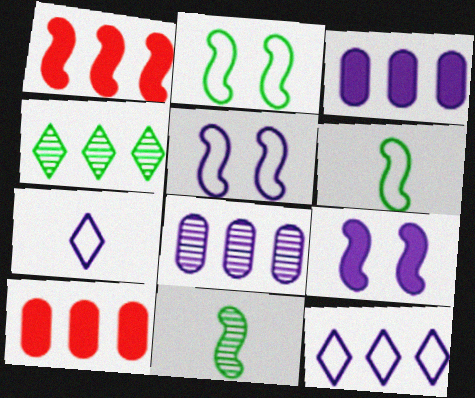[[1, 5, 11], 
[7, 8, 9]]